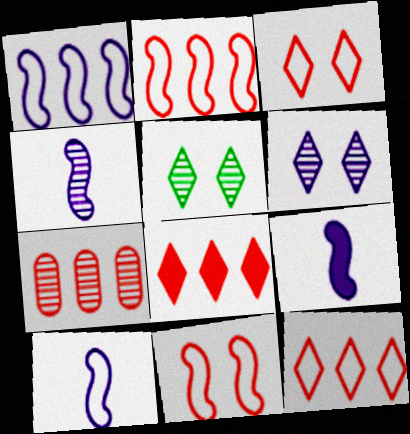[[2, 7, 8], 
[4, 5, 7], 
[4, 9, 10]]